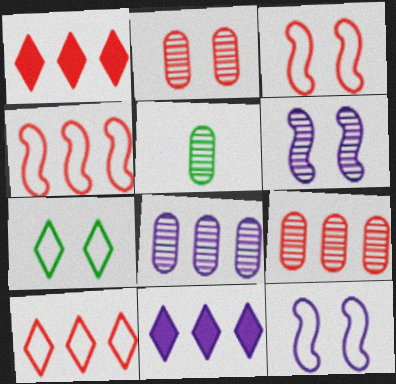[[1, 4, 9], 
[1, 5, 12], 
[2, 5, 8], 
[3, 5, 11]]